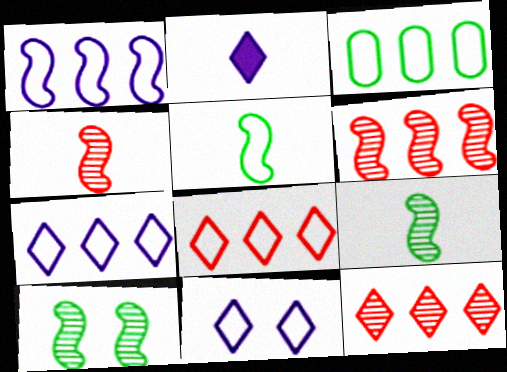[[1, 3, 8]]